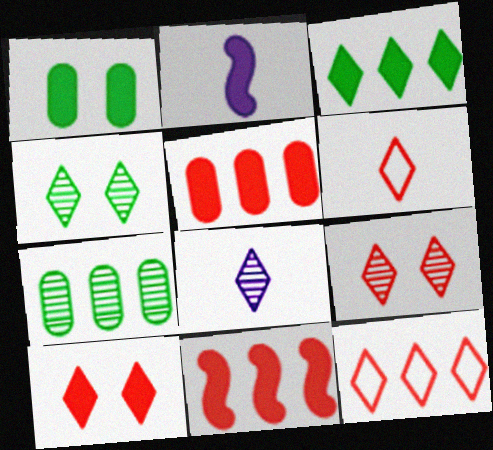[]